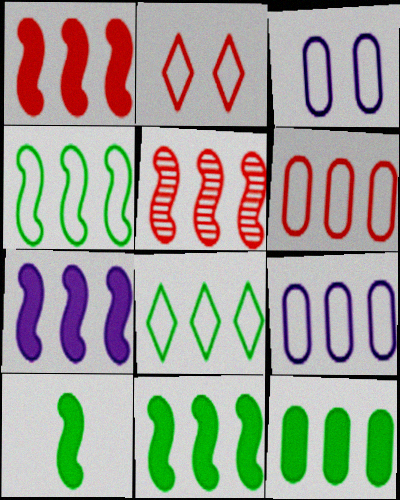[[1, 7, 11], 
[4, 5, 7]]